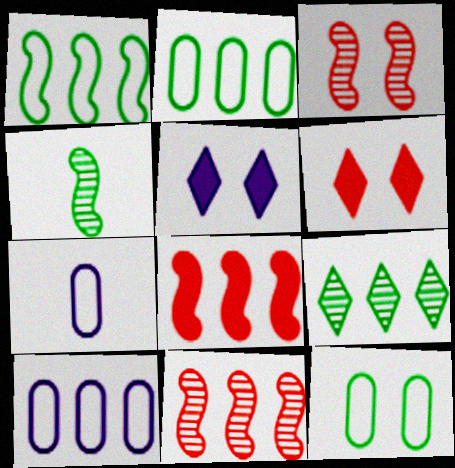[[3, 5, 12], 
[4, 6, 10], 
[8, 9, 10]]